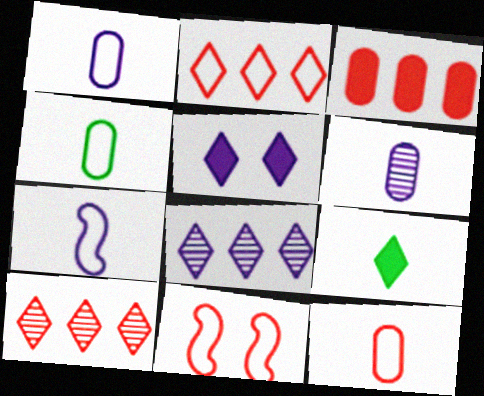[[1, 4, 12], 
[2, 11, 12]]